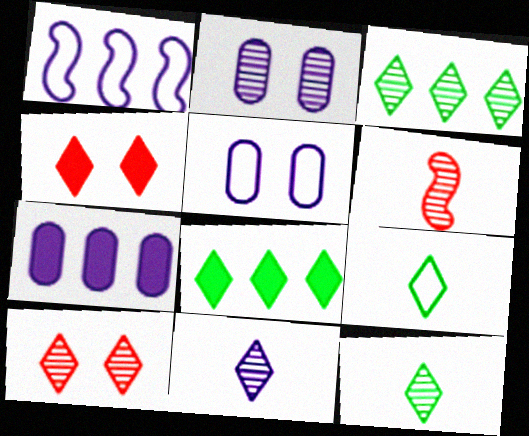[[2, 3, 6], 
[3, 10, 11], 
[5, 6, 8]]